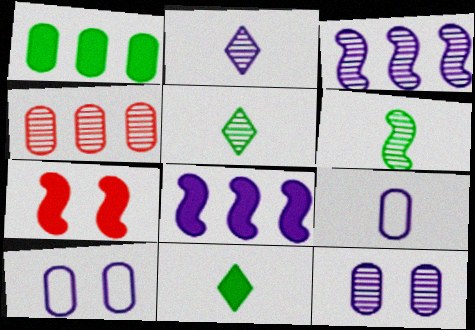[[2, 3, 12], 
[2, 8, 10]]